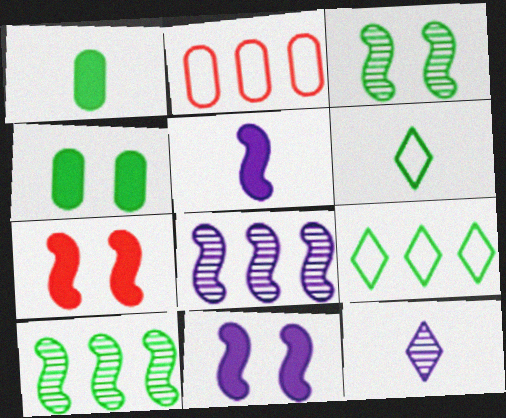[[1, 3, 9], 
[4, 6, 10]]